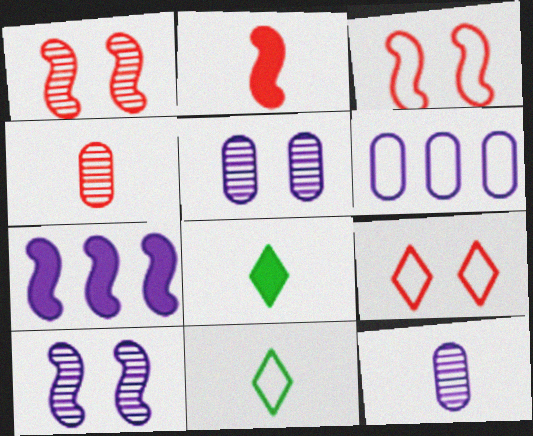[[1, 6, 8], 
[2, 11, 12], 
[3, 6, 11]]